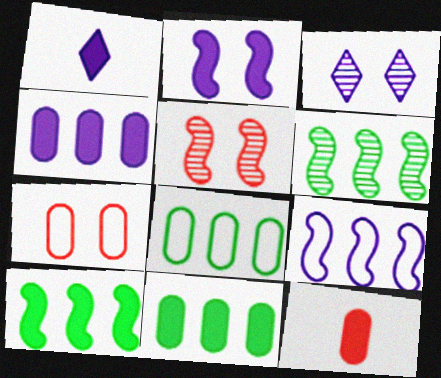[[1, 2, 4], 
[1, 5, 8], 
[1, 6, 7]]